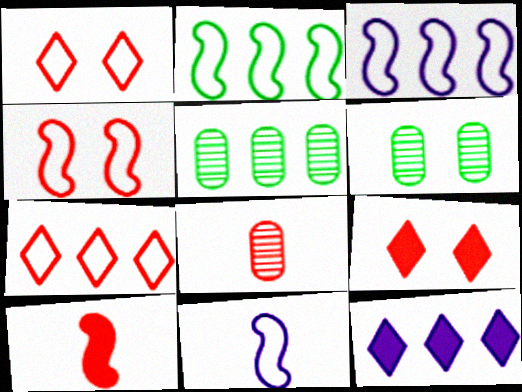[[2, 4, 11], 
[5, 9, 11]]